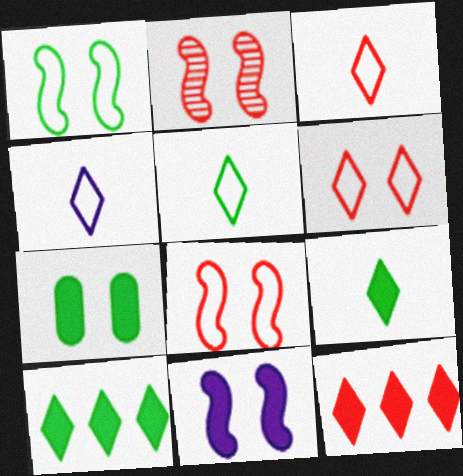[[1, 2, 11], 
[3, 4, 5]]